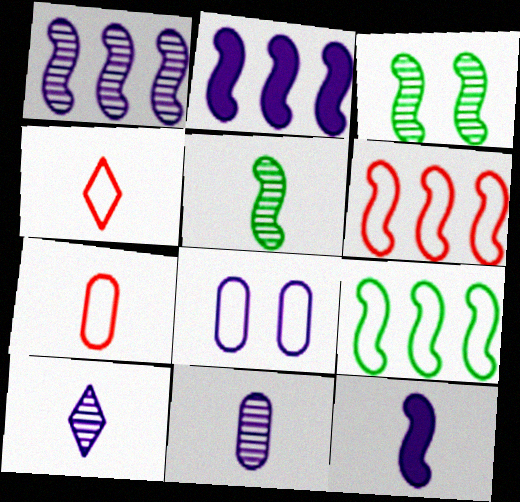[[2, 8, 10], 
[3, 6, 12], 
[4, 8, 9]]